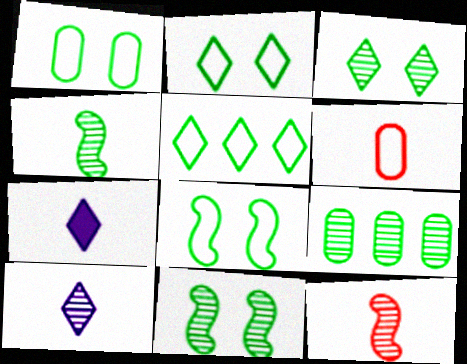[[1, 2, 8], 
[3, 4, 9], 
[4, 6, 7]]